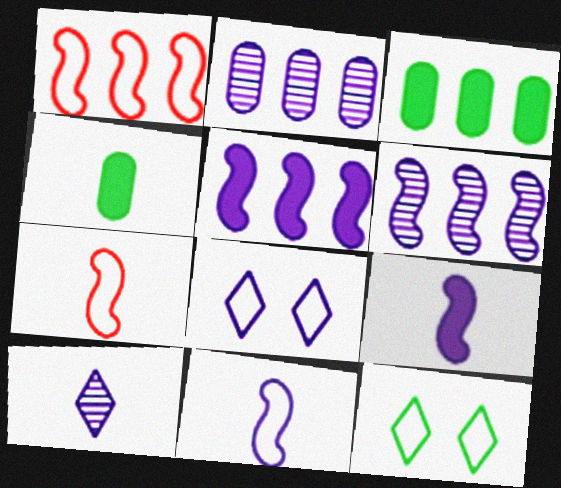[[2, 8, 9], 
[4, 7, 10]]